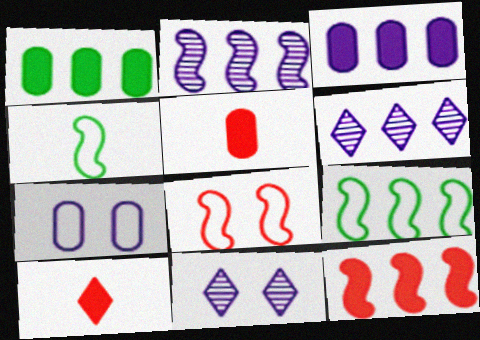[[2, 9, 12], 
[5, 9, 11]]